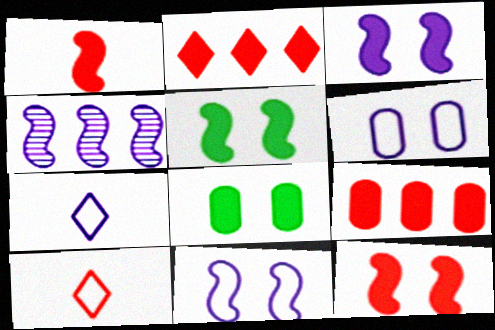[[3, 5, 12], 
[4, 8, 10]]